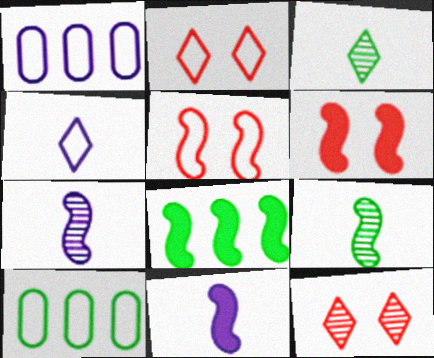[[1, 3, 6], 
[4, 5, 10], 
[5, 7, 8], 
[6, 8, 11], 
[10, 11, 12]]